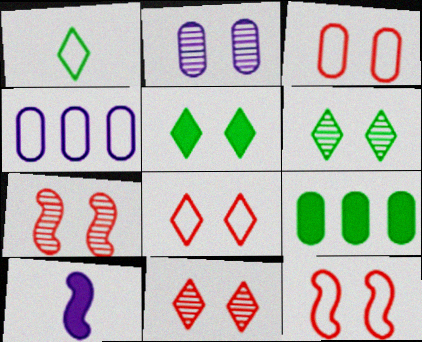[[1, 4, 12], 
[2, 5, 12], 
[2, 6, 7], 
[3, 8, 12]]